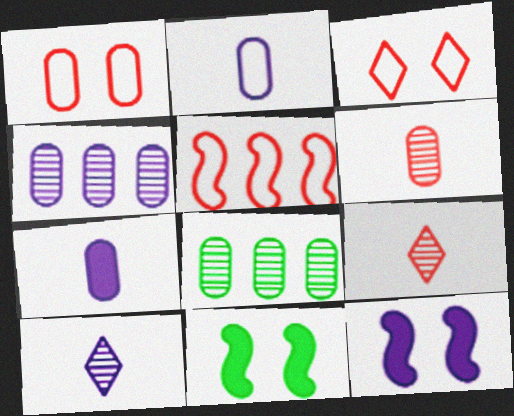[[1, 7, 8]]